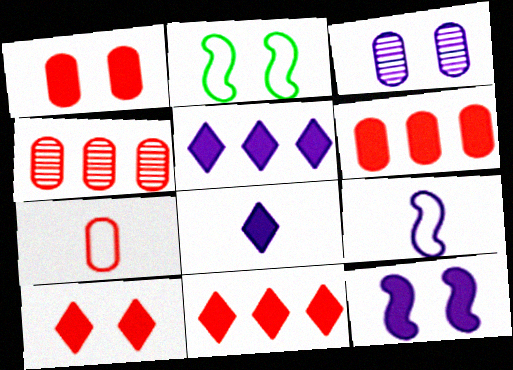[[1, 4, 7], 
[2, 3, 10], 
[2, 4, 8], 
[3, 5, 9]]